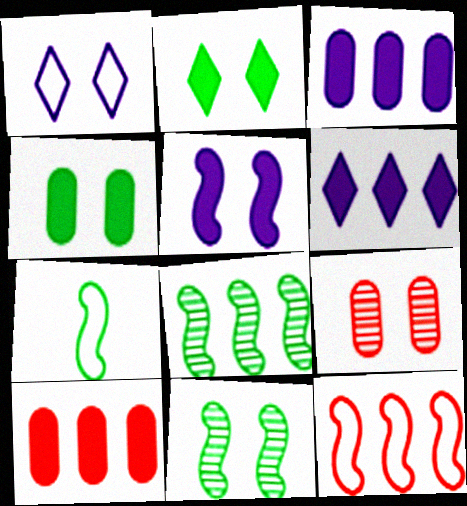[[6, 7, 9]]